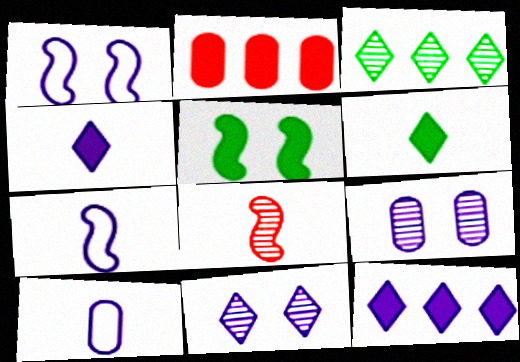[[2, 4, 5], 
[3, 8, 9], 
[6, 8, 10], 
[7, 9, 12]]